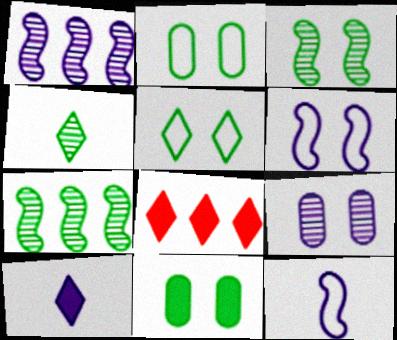[[3, 5, 11]]